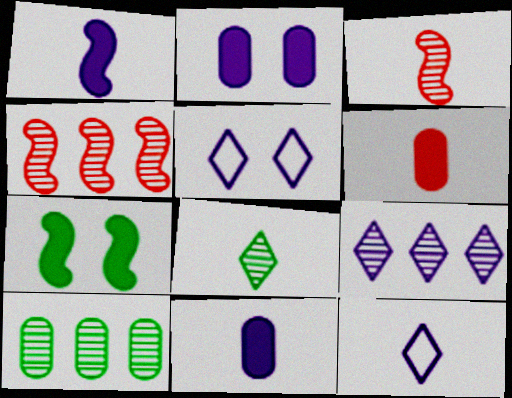[[4, 9, 10]]